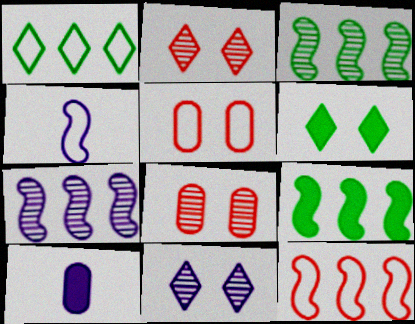[[1, 4, 5], 
[7, 9, 12]]